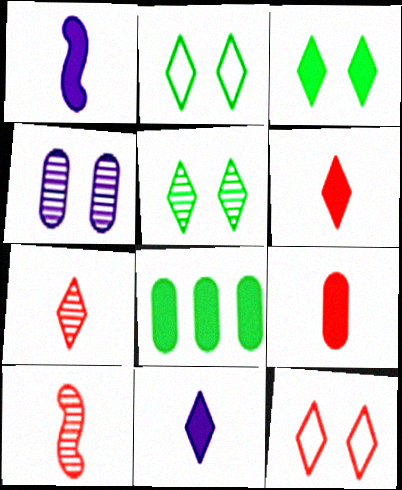[[2, 3, 5]]